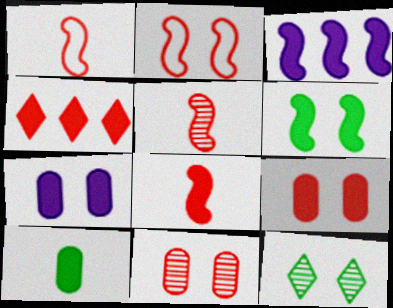[[1, 4, 11], 
[1, 5, 8], 
[2, 7, 12], 
[3, 6, 8], 
[4, 8, 9]]